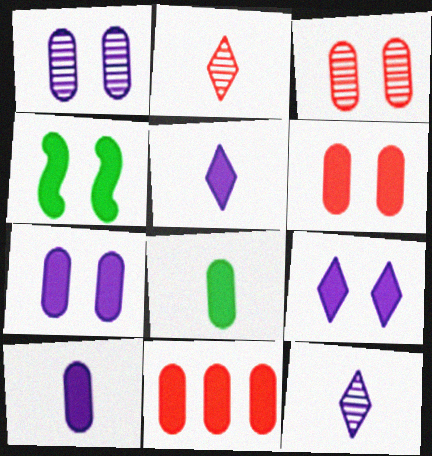[[4, 5, 11], 
[4, 6, 9], 
[7, 8, 11]]